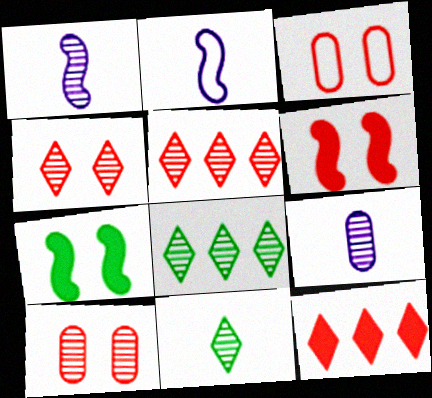[[1, 8, 10], 
[3, 4, 6]]